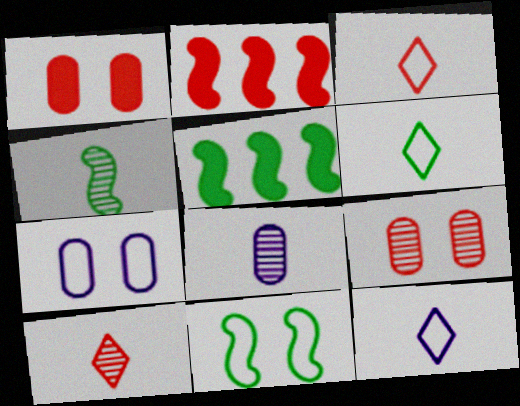[[2, 3, 9], 
[3, 6, 12], 
[4, 5, 11], 
[4, 8, 10], 
[5, 7, 10], 
[5, 9, 12]]